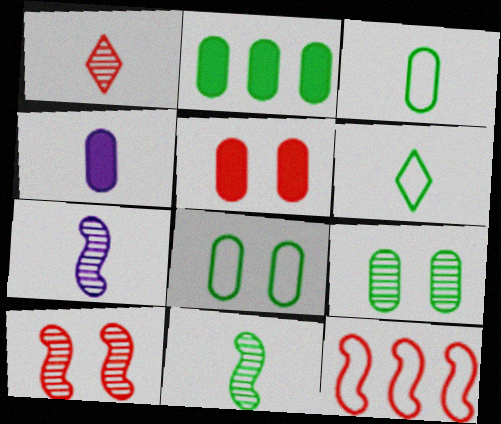[[1, 5, 12], 
[2, 3, 9], 
[2, 4, 5]]